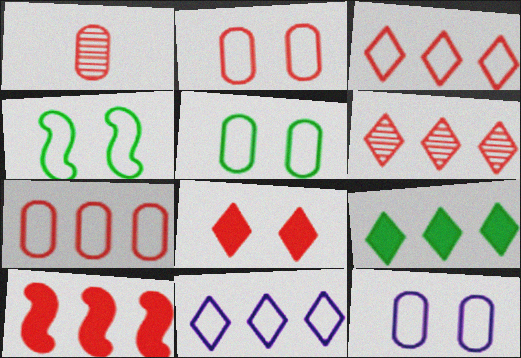[[2, 5, 12], 
[6, 7, 10], 
[6, 9, 11]]